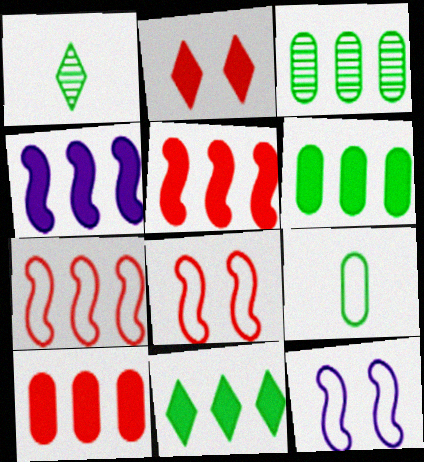[[1, 10, 12], 
[4, 10, 11]]